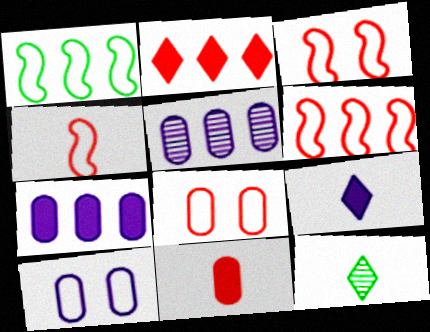[[1, 2, 5], 
[3, 4, 6], 
[3, 7, 12]]